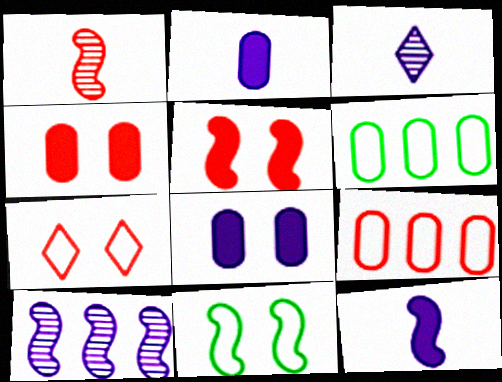[[3, 5, 6]]